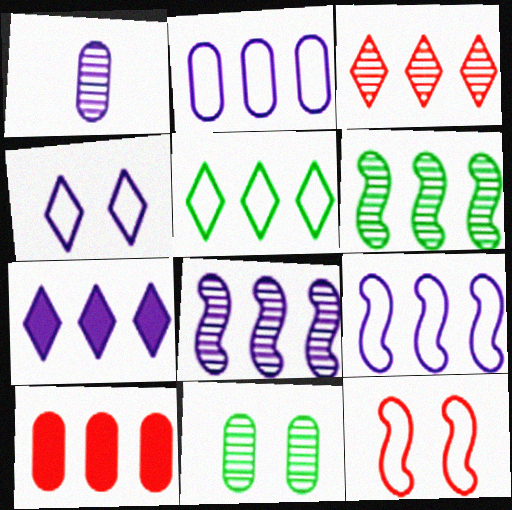[[2, 7, 8], 
[3, 5, 7], 
[5, 8, 10]]